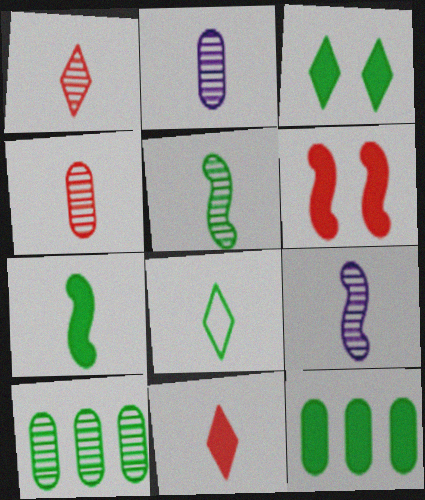[[1, 2, 5], 
[3, 7, 12]]